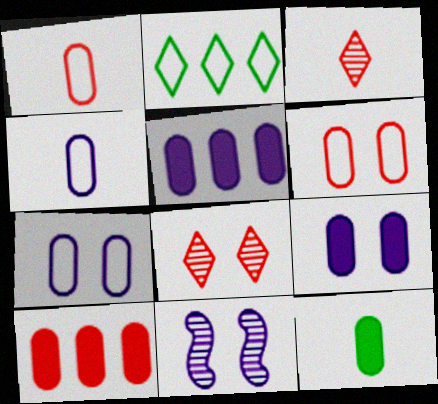[[9, 10, 12]]